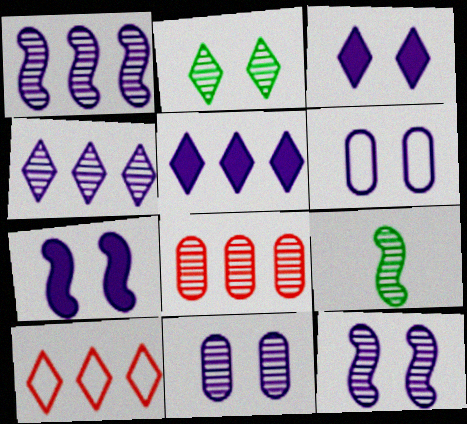[[3, 6, 12]]